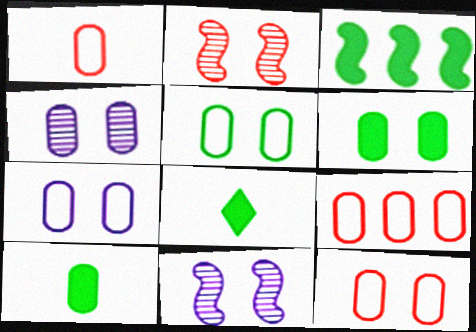[[1, 9, 12], 
[3, 6, 8], 
[4, 6, 12], 
[4, 9, 10], 
[5, 7, 12], 
[8, 9, 11]]